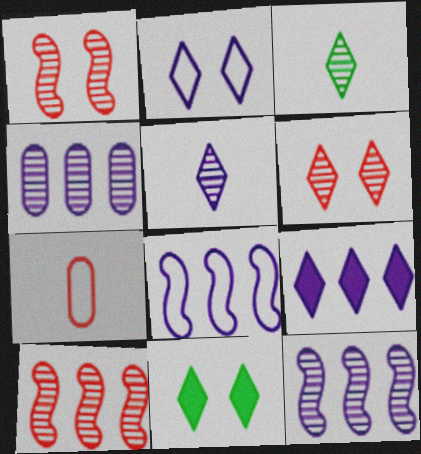[[1, 3, 4], 
[2, 5, 9], 
[2, 6, 11], 
[4, 8, 9], 
[7, 11, 12]]